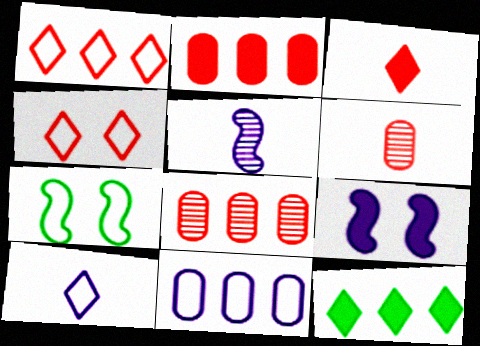[]